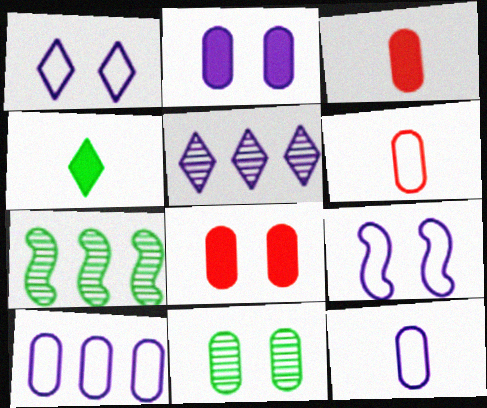[[1, 3, 7], 
[3, 10, 11]]